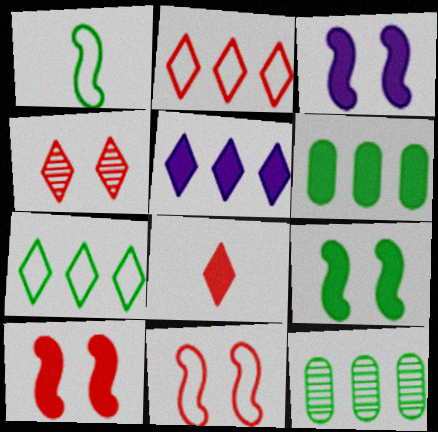[[2, 4, 8], 
[3, 6, 8], 
[3, 9, 10]]